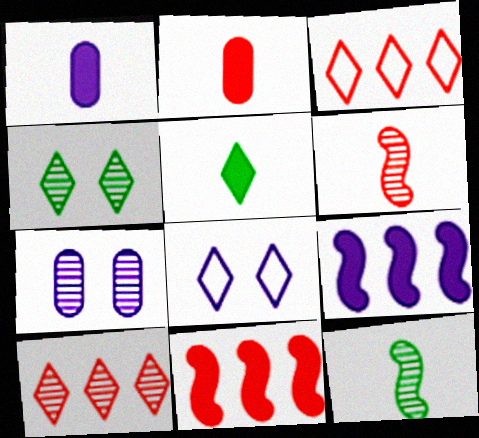[[5, 8, 10], 
[7, 10, 12]]